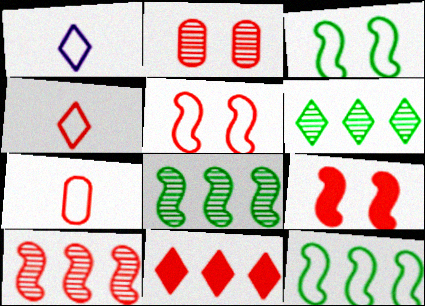[]